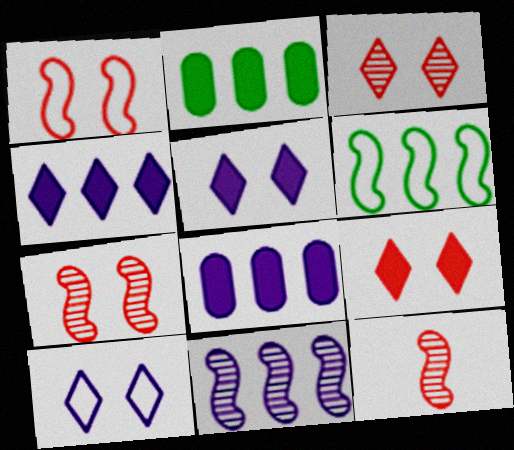[[2, 10, 12]]